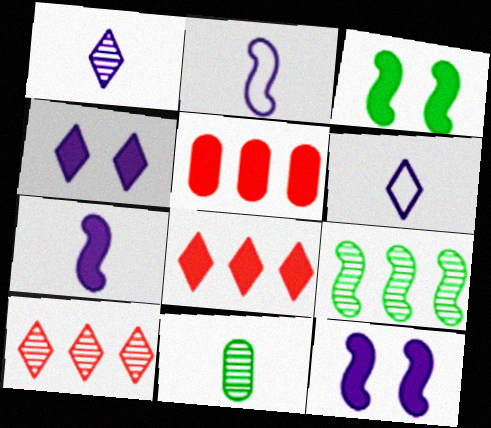[]